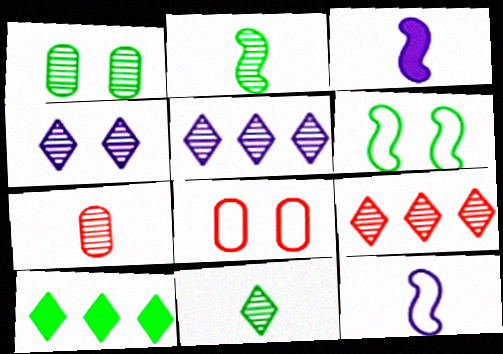[[4, 9, 11]]